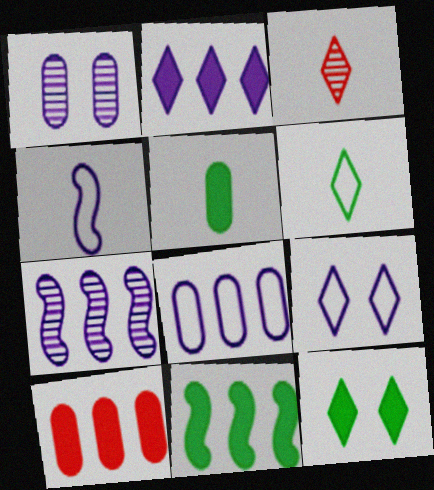[[1, 2, 4], 
[2, 7, 8], 
[2, 10, 11], 
[3, 4, 5], 
[4, 8, 9], 
[5, 11, 12]]